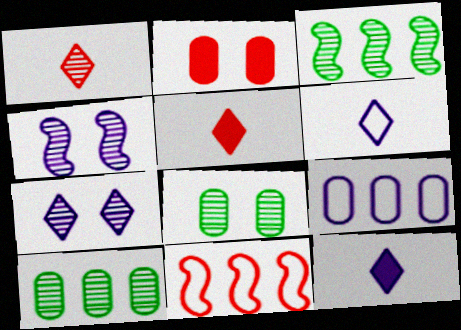[[1, 2, 11], 
[1, 4, 10], 
[2, 3, 6], 
[4, 9, 12], 
[8, 11, 12]]